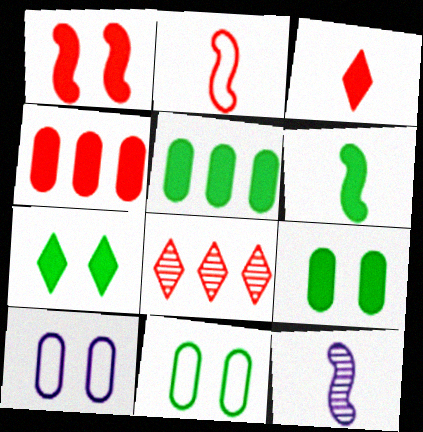[[1, 3, 4], 
[2, 6, 12], 
[5, 6, 7], 
[6, 8, 10]]